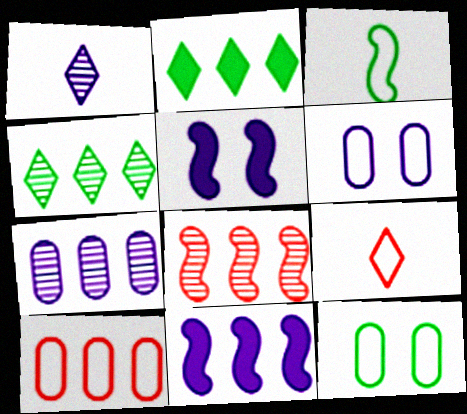[[1, 6, 11], 
[3, 5, 8], 
[4, 7, 8], 
[4, 10, 11]]